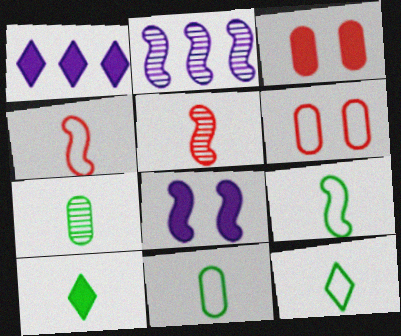[[2, 3, 12], 
[2, 6, 10], 
[7, 9, 10], 
[9, 11, 12]]